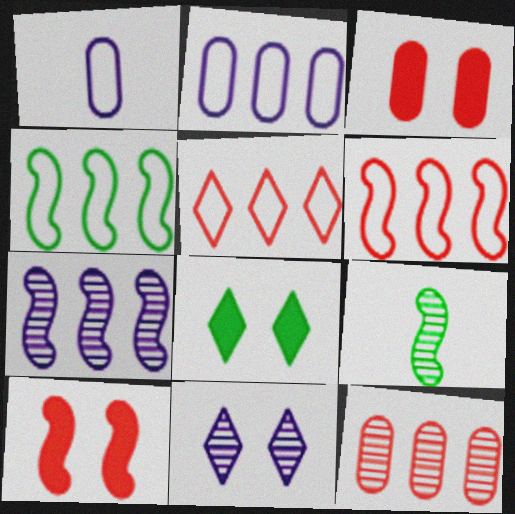[[2, 4, 5], 
[9, 11, 12]]